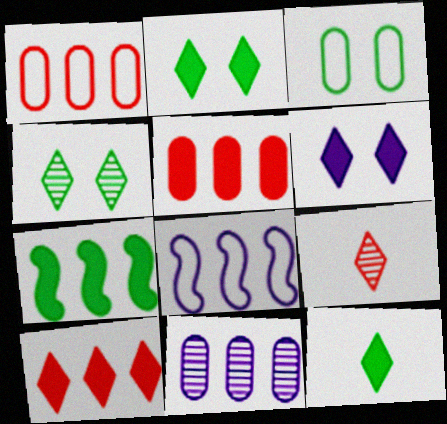[[6, 10, 12]]